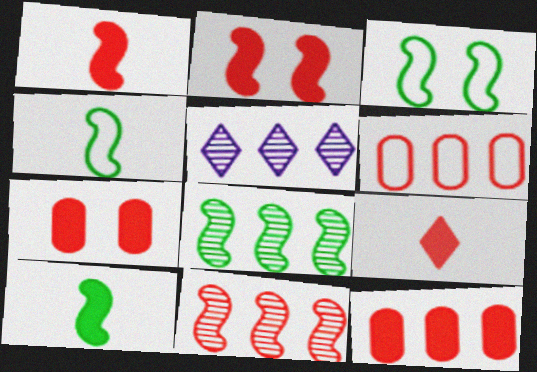[[2, 9, 12], 
[3, 8, 10], 
[4, 5, 7]]